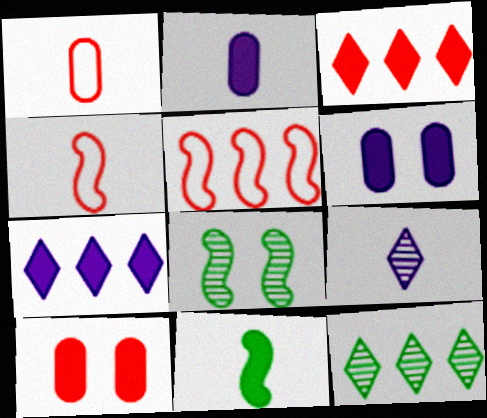[[1, 7, 8], 
[1, 9, 11], 
[3, 6, 11], 
[4, 6, 12], 
[7, 10, 11]]